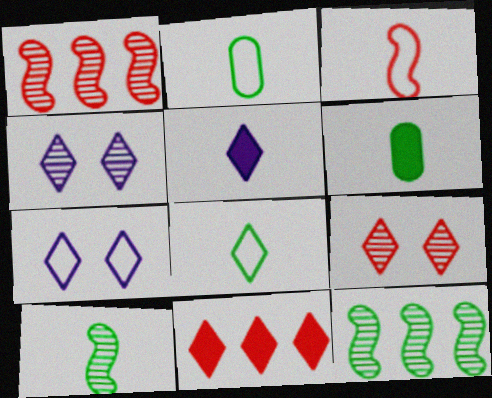[[1, 6, 7], 
[4, 8, 11], 
[6, 8, 10]]